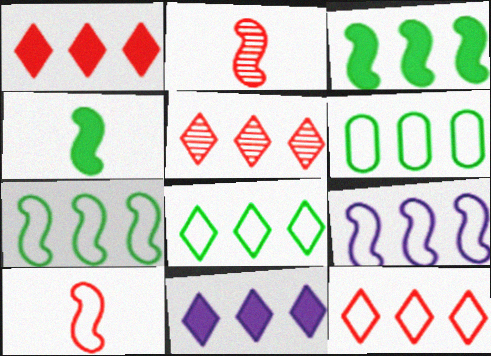[[1, 5, 12], 
[5, 8, 11], 
[6, 7, 8], 
[6, 9, 12]]